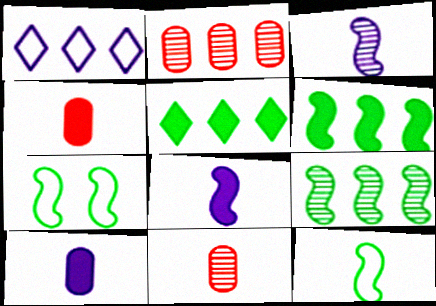[[1, 2, 6]]